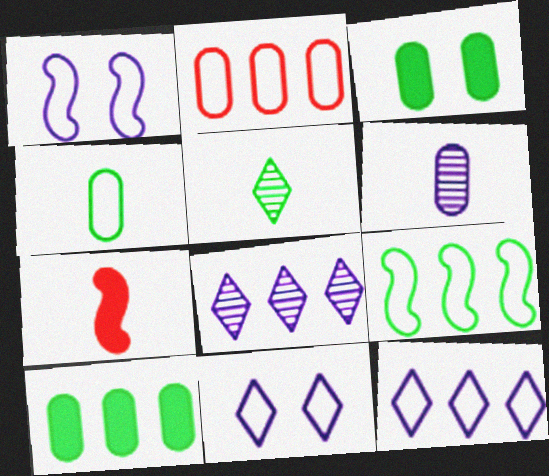[[2, 3, 6], 
[2, 9, 12], 
[3, 5, 9]]